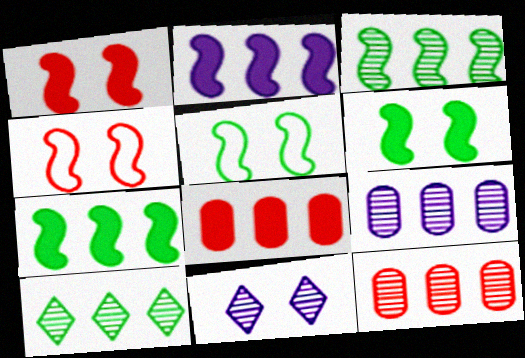[]